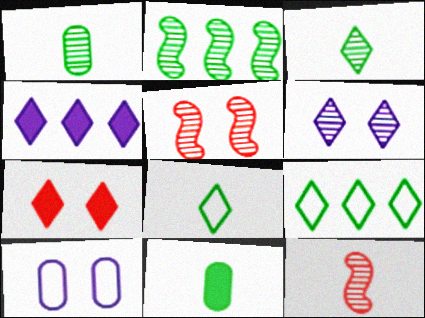[]